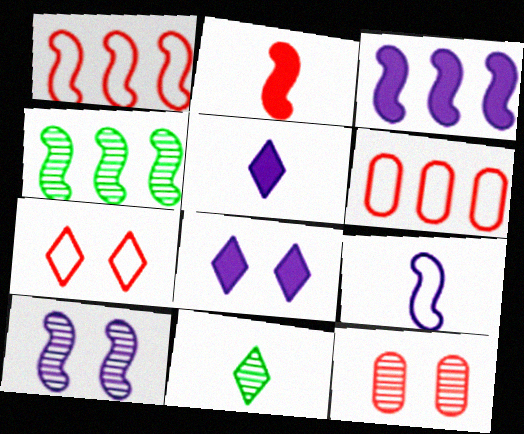[[1, 3, 4], 
[3, 9, 10]]